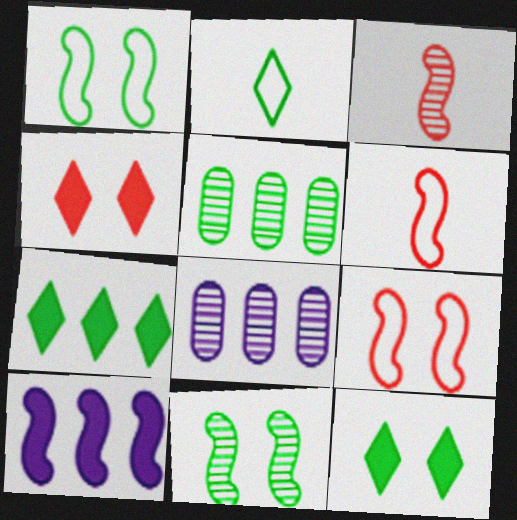[[1, 3, 10], 
[6, 8, 12], 
[6, 10, 11]]